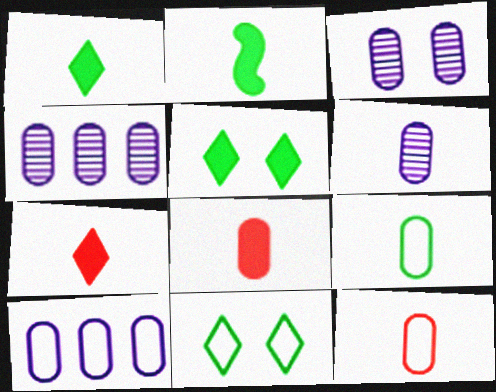[[3, 4, 6], 
[6, 8, 9]]